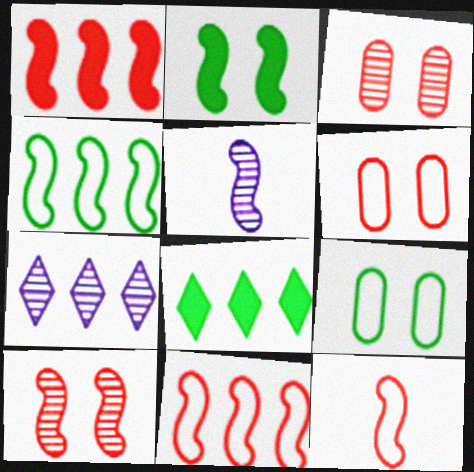[[1, 10, 12], 
[2, 5, 11], 
[5, 6, 8]]